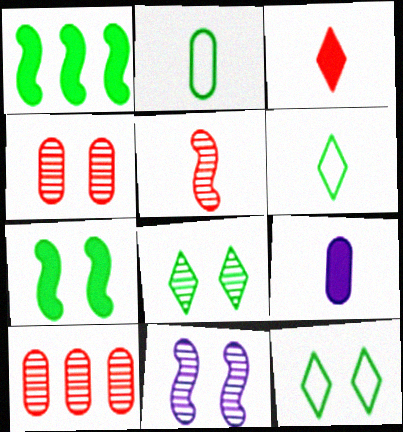[[1, 2, 8], 
[4, 8, 11], 
[5, 6, 9]]